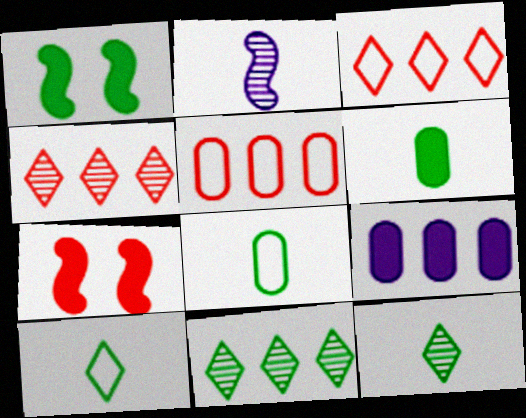[[1, 8, 11]]